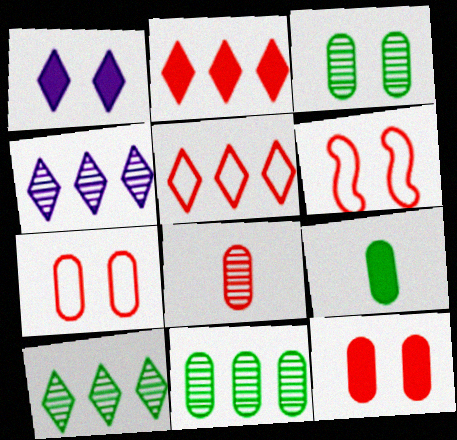[[1, 3, 6], 
[2, 6, 8], 
[4, 6, 9]]